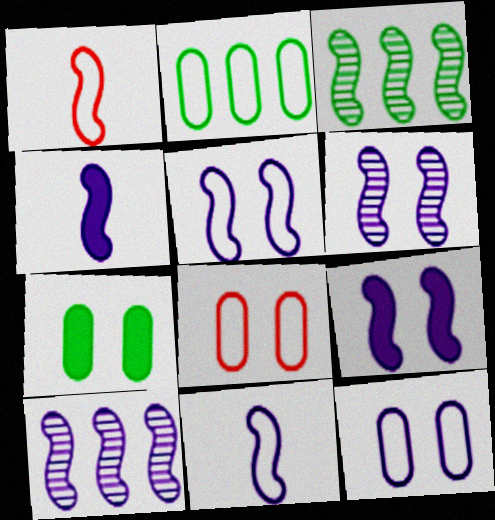[[1, 3, 9], 
[4, 5, 10], 
[5, 6, 9], 
[9, 10, 11]]